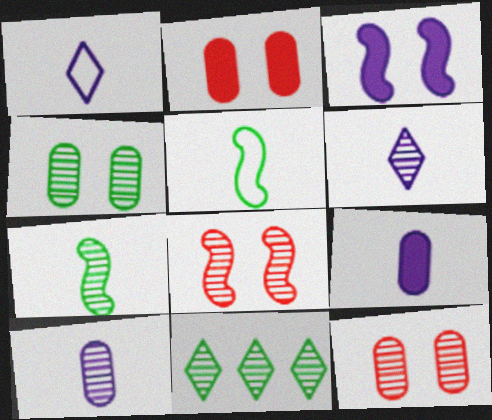[[4, 7, 11], 
[8, 10, 11]]